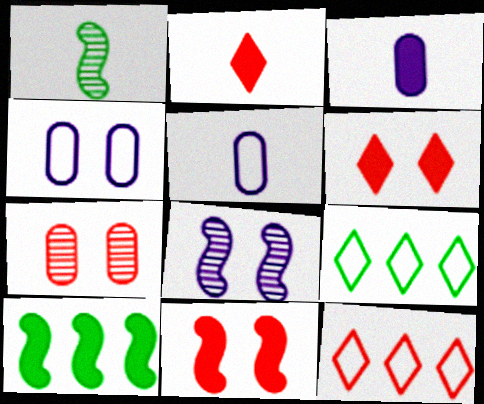[[1, 2, 5], 
[3, 6, 10]]